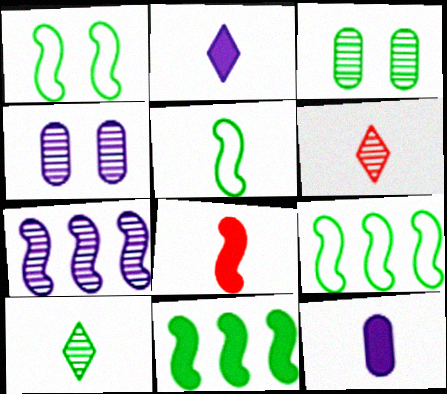[[1, 5, 9], 
[1, 7, 8], 
[3, 6, 7], 
[5, 6, 12]]